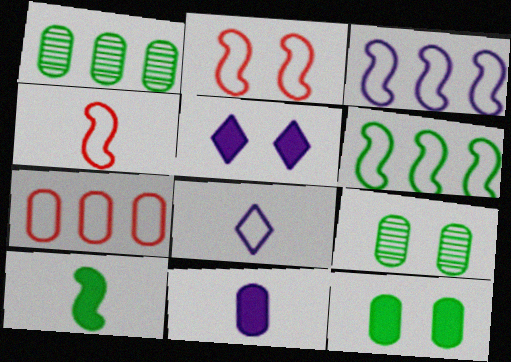[[1, 4, 5], 
[2, 5, 9], 
[7, 9, 11]]